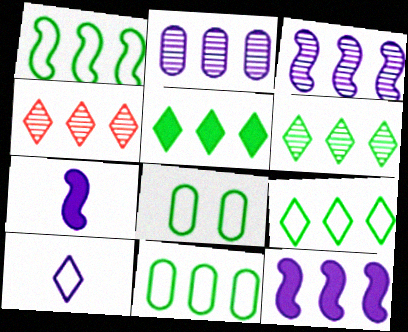[[1, 9, 11], 
[4, 7, 8], 
[4, 11, 12], 
[5, 6, 9]]